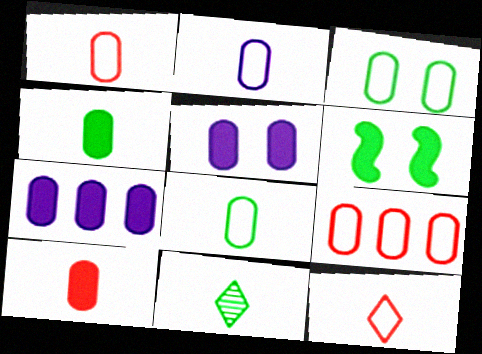[[1, 2, 8], 
[2, 3, 9]]